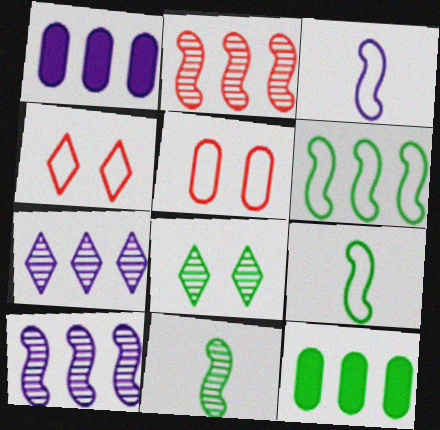[[1, 4, 11], 
[8, 9, 12]]